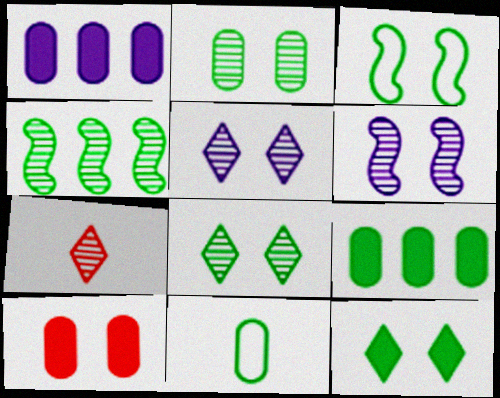[[1, 3, 7], 
[2, 3, 12], 
[2, 9, 11], 
[3, 5, 10], 
[4, 11, 12]]